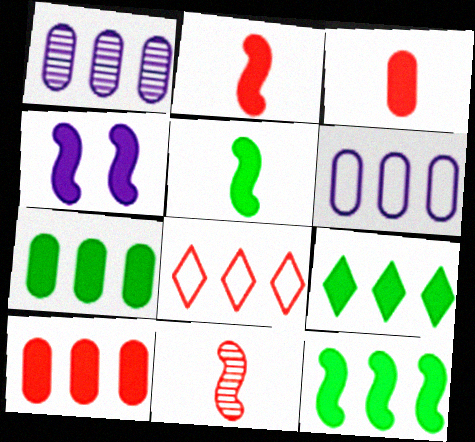[[1, 8, 12], 
[2, 4, 12], 
[3, 4, 9], 
[7, 9, 12]]